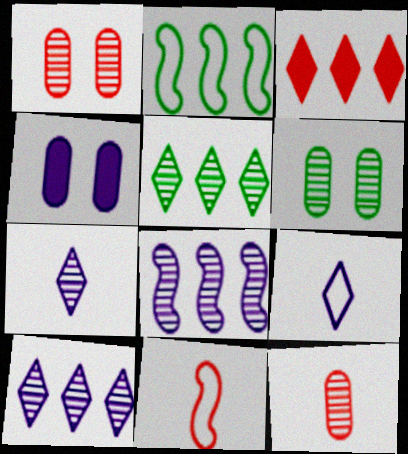[[1, 3, 11], 
[4, 5, 11], 
[4, 8, 9]]